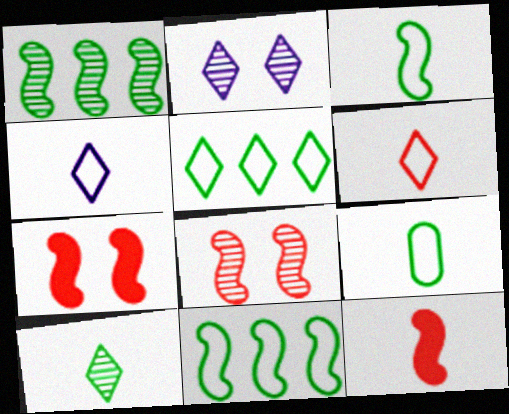[]